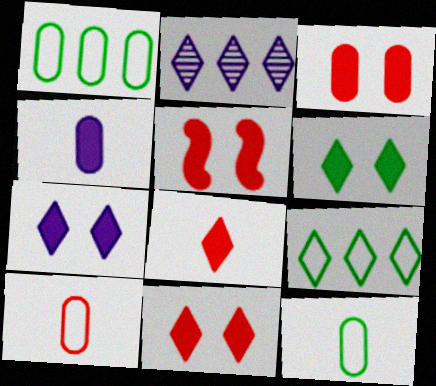[[2, 5, 12], 
[3, 5, 11], 
[6, 7, 11]]